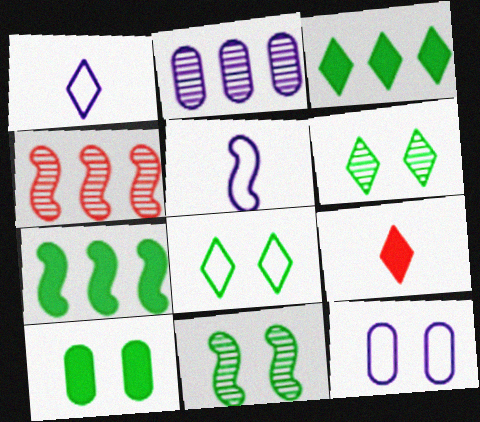[[1, 4, 10], 
[8, 10, 11]]